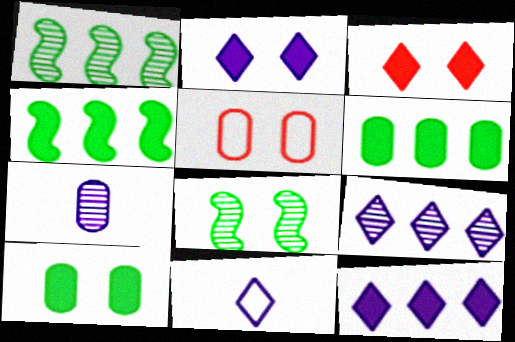[[2, 5, 8], 
[2, 9, 11], 
[5, 6, 7]]